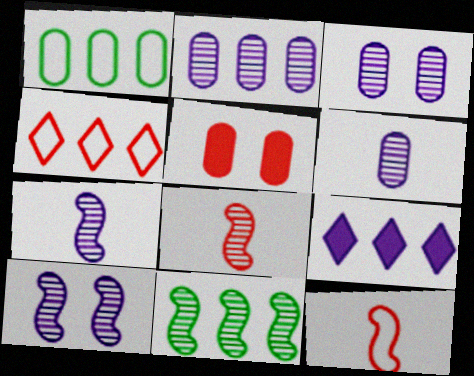[[1, 5, 6], 
[2, 3, 6], 
[4, 5, 8], 
[8, 10, 11]]